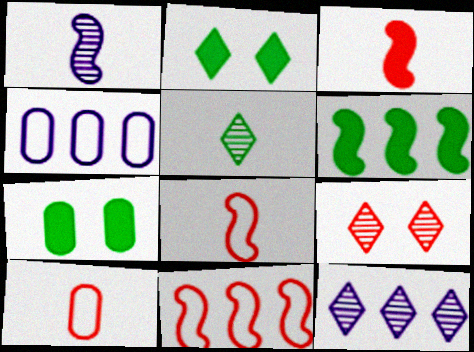[[5, 9, 12], 
[7, 8, 12]]